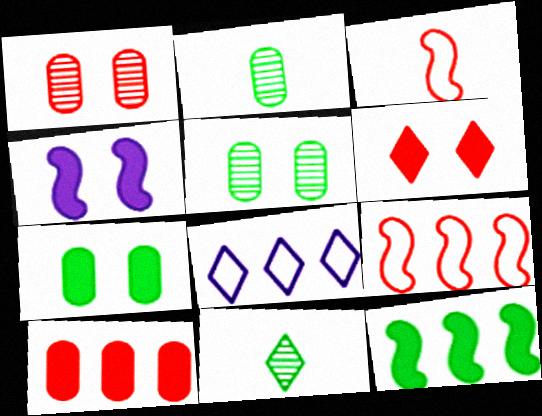[[4, 6, 7], 
[6, 8, 11]]